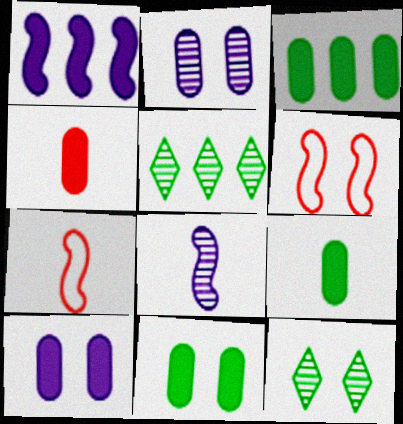[[3, 4, 10], 
[3, 9, 11], 
[5, 7, 10], 
[6, 10, 12]]